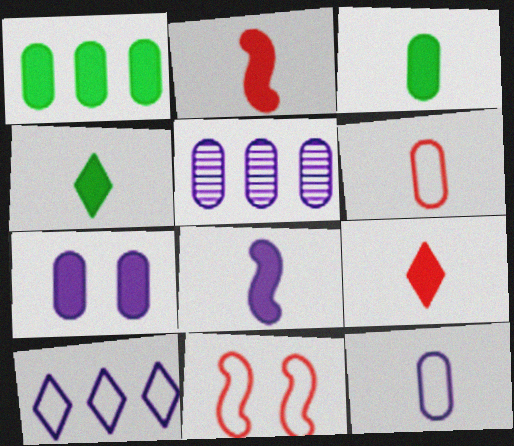[[3, 8, 9], 
[4, 5, 11], 
[5, 7, 12]]